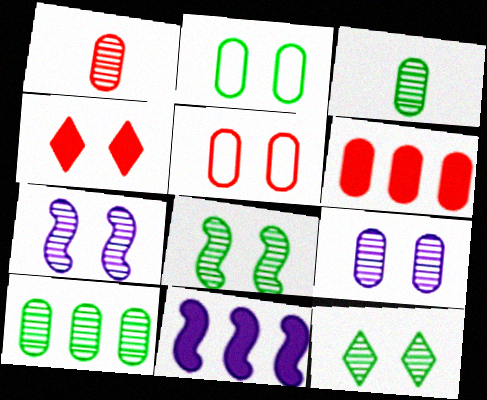[[1, 5, 6], 
[1, 9, 10], 
[2, 4, 7]]